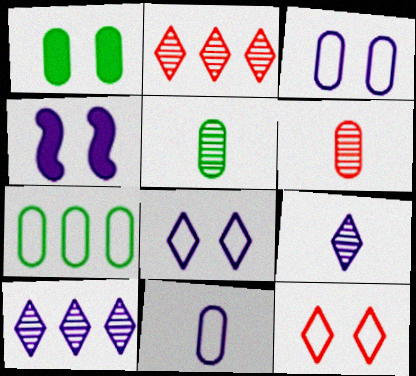[[1, 5, 7], 
[4, 10, 11]]